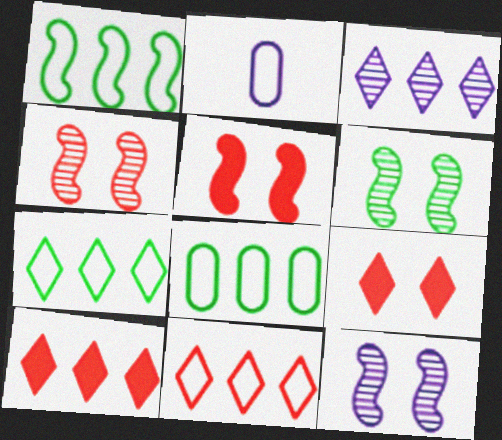[[1, 7, 8], 
[2, 6, 10], 
[3, 7, 10], 
[4, 6, 12]]